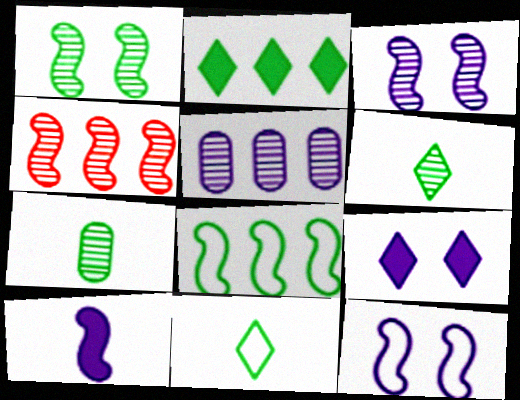[]